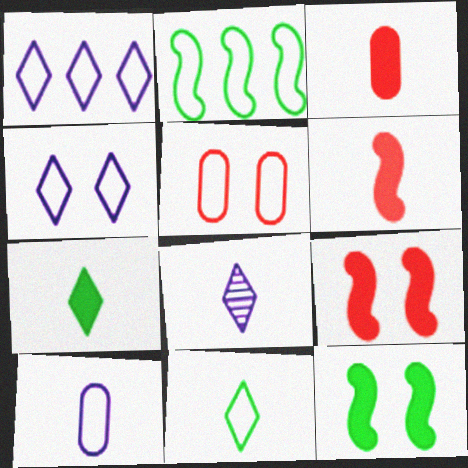[]